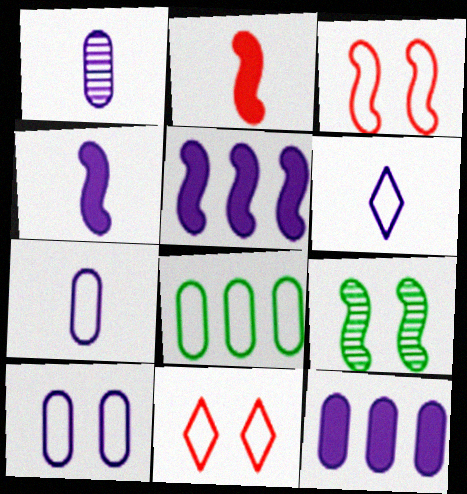[[1, 4, 6], 
[1, 10, 12], 
[3, 6, 8]]